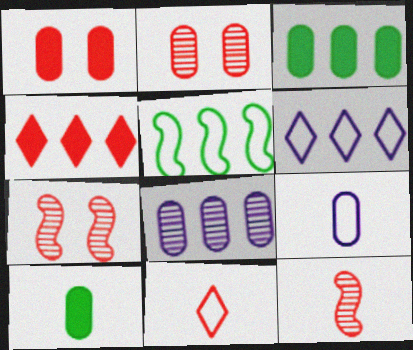[[2, 3, 9], 
[4, 5, 8], 
[6, 7, 10]]